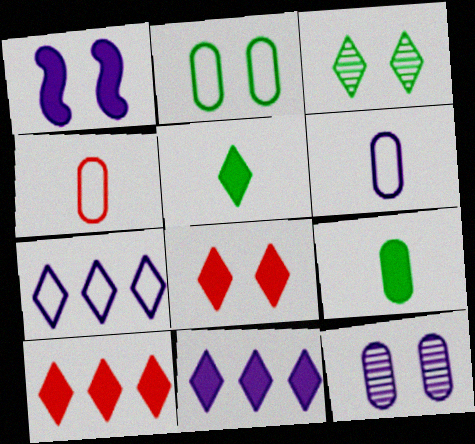[[1, 9, 10], 
[5, 8, 11]]